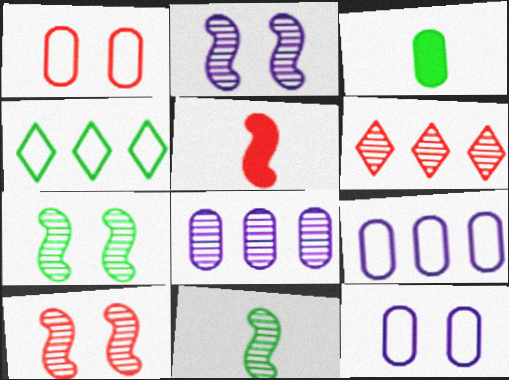[[1, 3, 8], 
[1, 5, 6], 
[2, 7, 10], 
[3, 4, 7]]